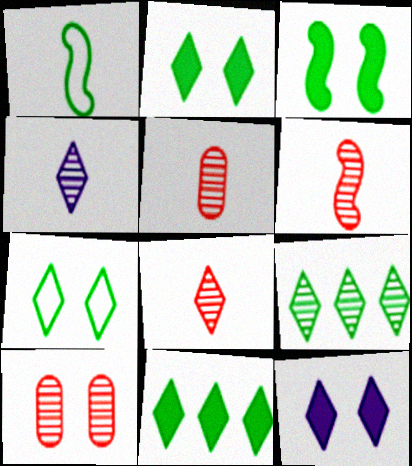[[5, 6, 8]]